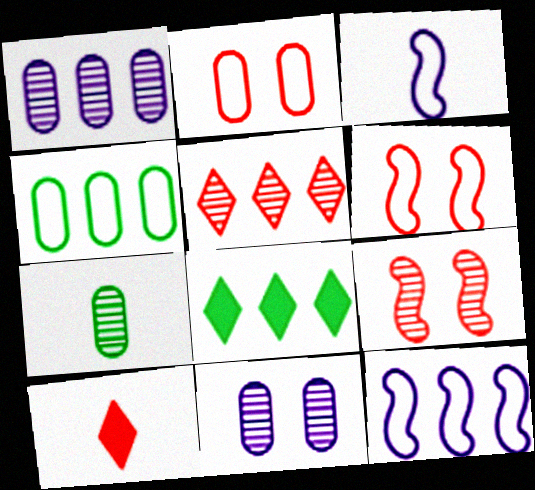[[3, 7, 10]]